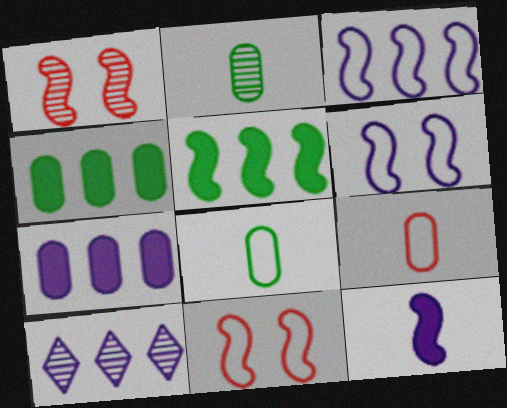[[1, 2, 10], 
[3, 7, 10]]